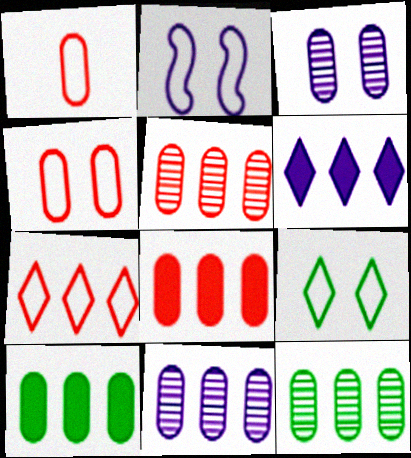[[1, 3, 10], 
[2, 4, 9], 
[5, 11, 12]]